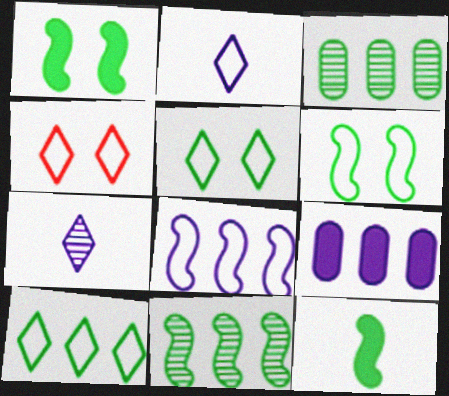[[2, 4, 10], 
[3, 5, 12], 
[6, 11, 12]]